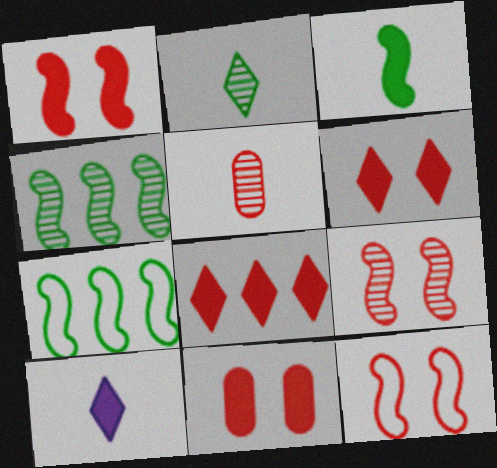[[1, 6, 11], 
[1, 9, 12], 
[5, 8, 12]]